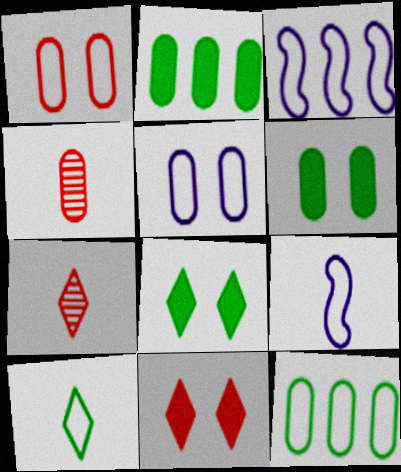[[1, 3, 10], 
[2, 4, 5], 
[3, 4, 8], 
[3, 6, 7]]